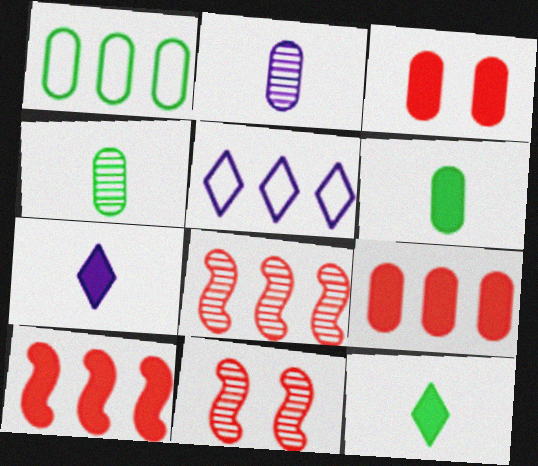[[1, 2, 3], 
[1, 7, 11], 
[5, 6, 11]]